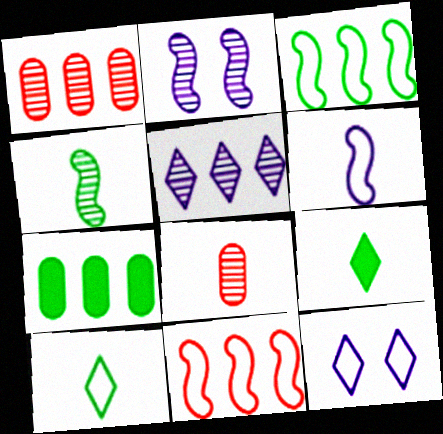[[5, 7, 11], 
[6, 8, 9]]